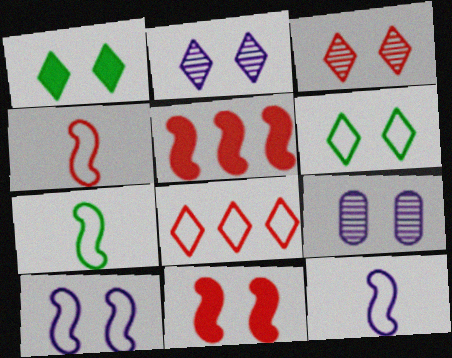[[4, 7, 12], 
[6, 9, 11]]